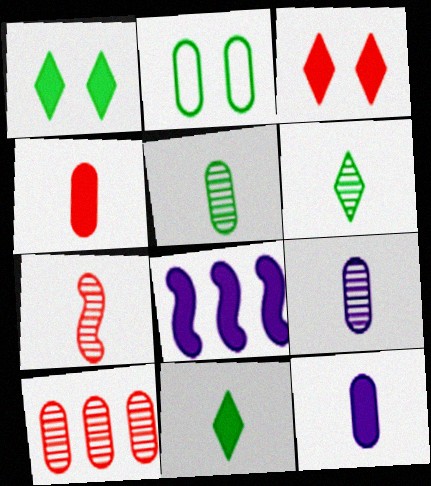[[1, 4, 8], 
[2, 10, 12], 
[6, 7, 9]]